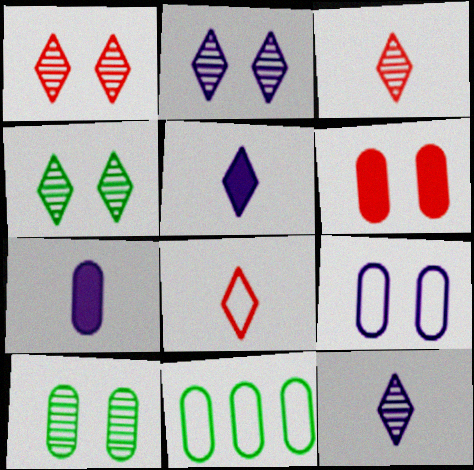[[1, 2, 4], 
[6, 9, 10]]